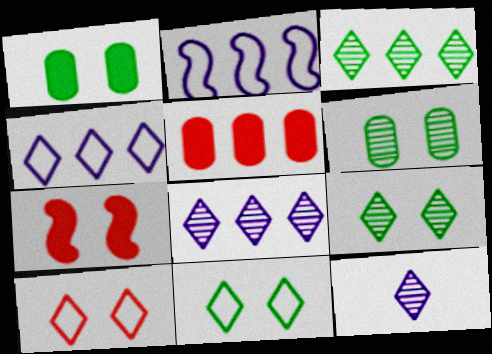[[2, 3, 5]]